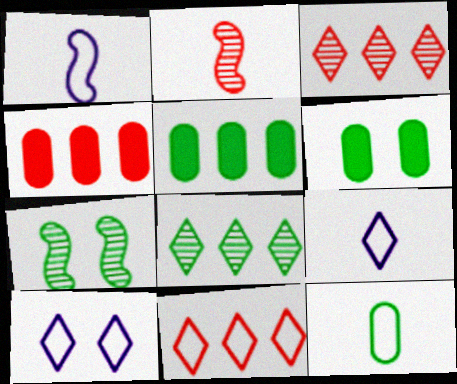[[1, 3, 6], 
[2, 5, 10], 
[4, 7, 9]]